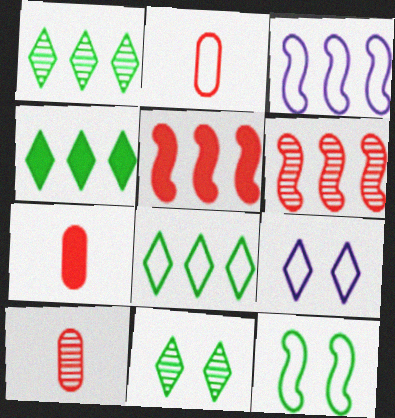[[1, 4, 8], 
[2, 7, 10], 
[3, 7, 11]]